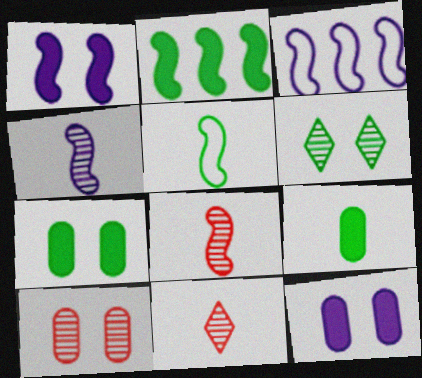[[1, 3, 4], 
[3, 7, 11]]